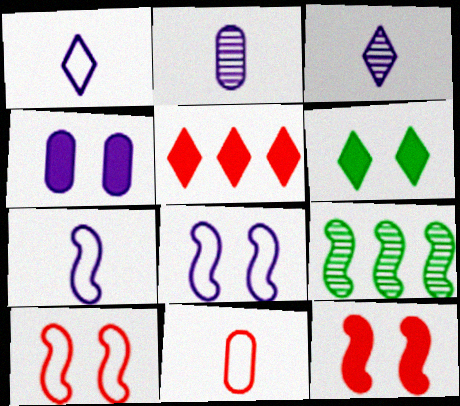[[4, 6, 12], 
[7, 9, 12]]